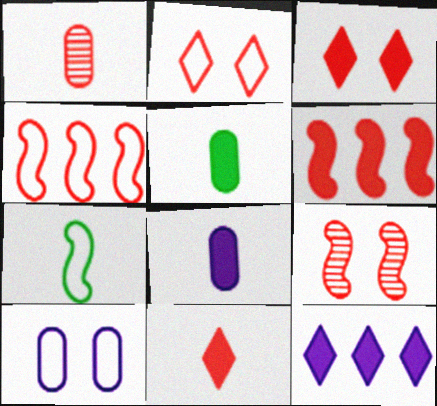[[1, 2, 6], 
[1, 3, 4]]